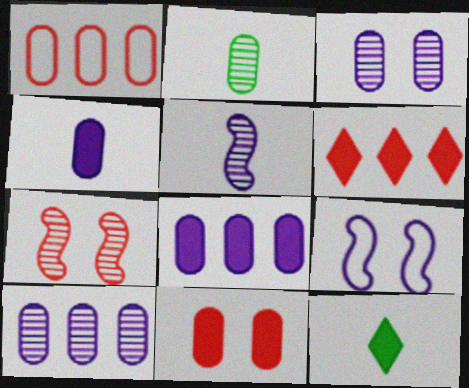[[2, 6, 9]]